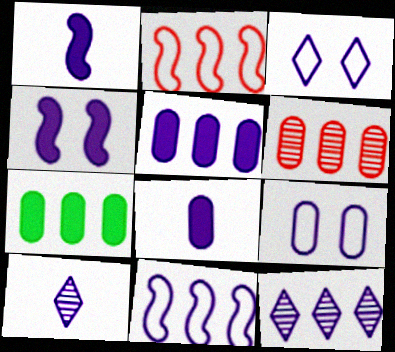[[1, 9, 12], 
[2, 7, 12], 
[5, 11, 12]]